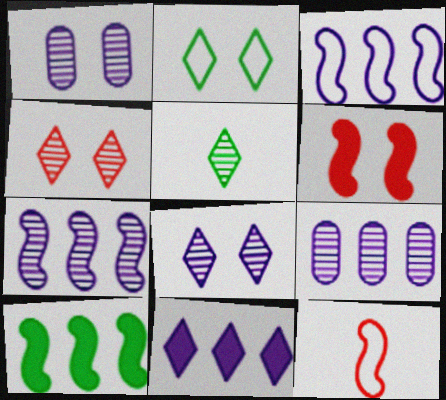[[1, 2, 6], 
[3, 9, 11]]